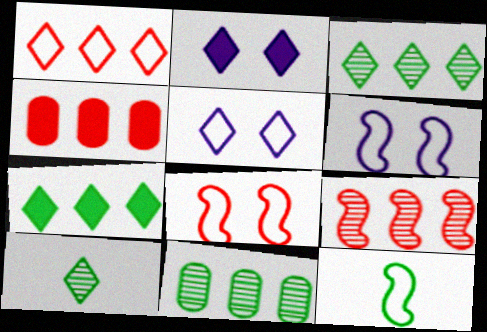[[1, 2, 10], 
[1, 4, 9], 
[4, 6, 10]]